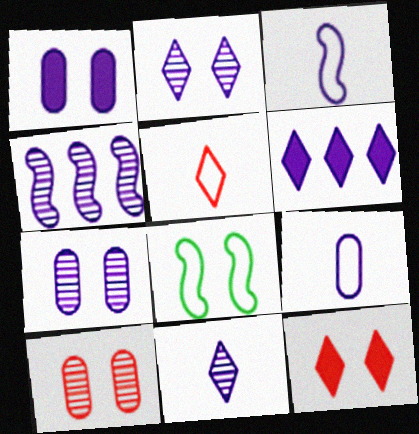[[3, 6, 7], 
[4, 7, 11], 
[7, 8, 12]]